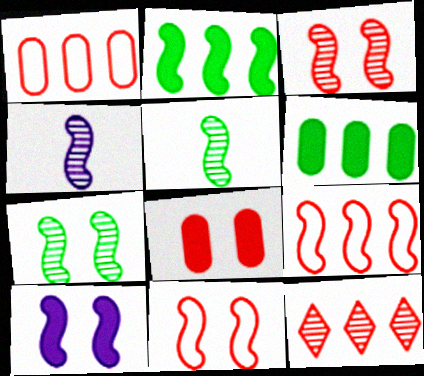[[2, 4, 11], 
[5, 9, 10], 
[7, 10, 11]]